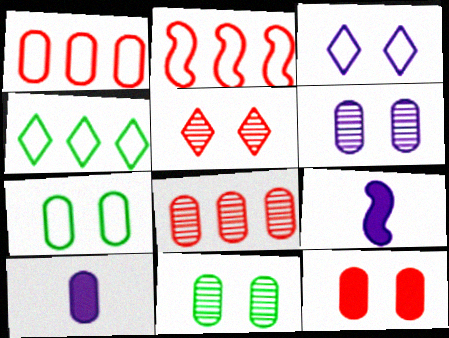[[1, 10, 11], 
[6, 7, 12], 
[7, 8, 10]]